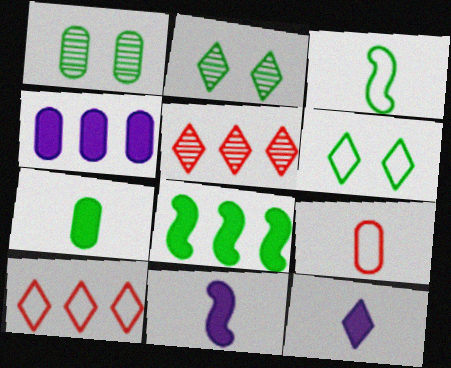[[1, 4, 9], 
[1, 10, 11], 
[2, 10, 12], 
[5, 6, 12]]